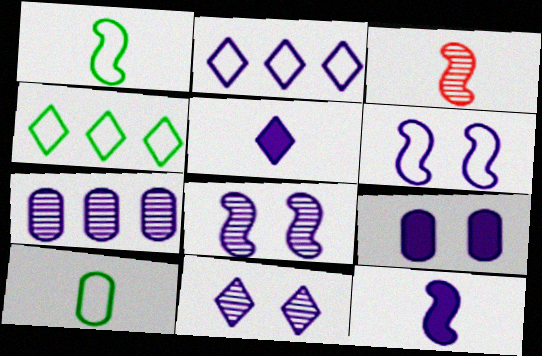[[1, 3, 12], 
[2, 5, 11], 
[3, 4, 9], 
[3, 5, 10], 
[5, 6, 7], 
[6, 9, 11]]